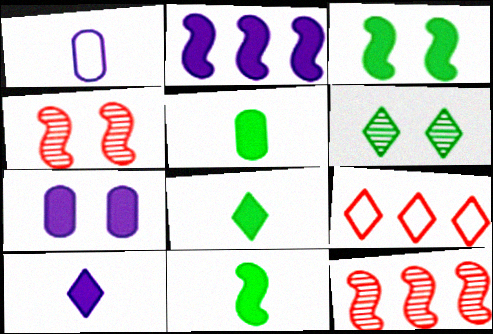[[2, 7, 10], 
[5, 8, 11], 
[6, 9, 10]]